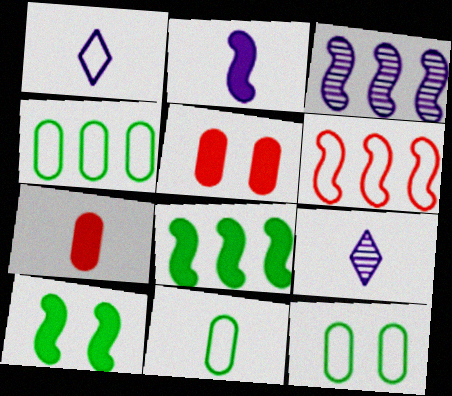[[1, 6, 12], 
[3, 6, 8], 
[4, 11, 12]]